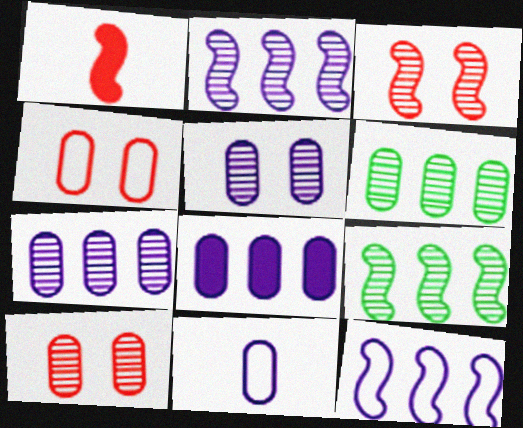[[5, 8, 11]]